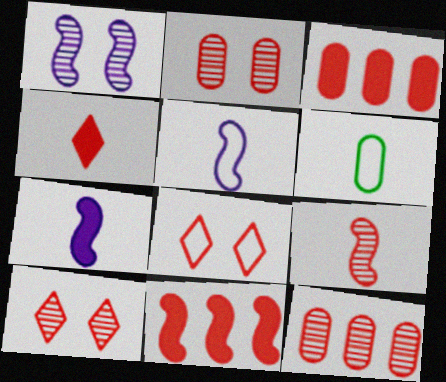[[3, 8, 9], 
[9, 10, 12]]